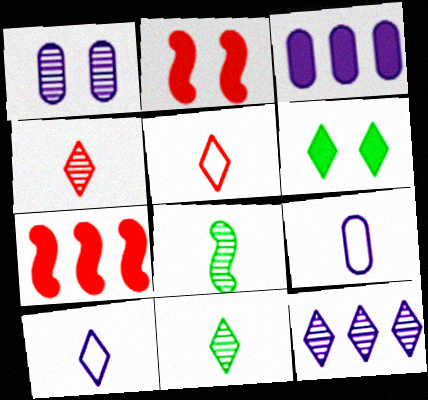[[1, 3, 9], 
[5, 6, 12]]